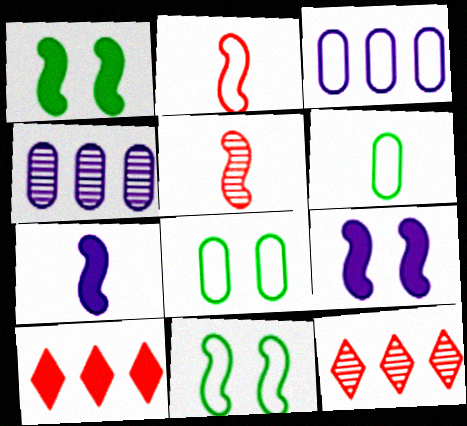[[6, 9, 12], 
[7, 8, 12]]